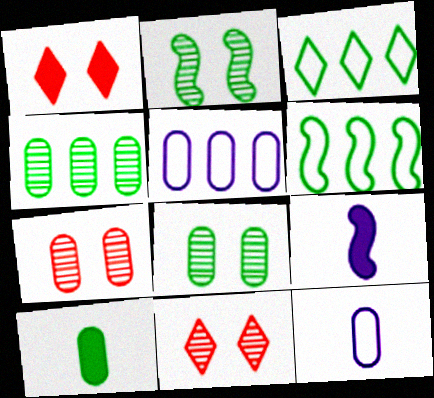[[2, 3, 10], 
[3, 7, 9], 
[5, 7, 10]]